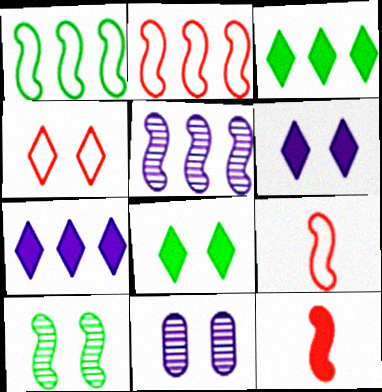[[3, 9, 11]]